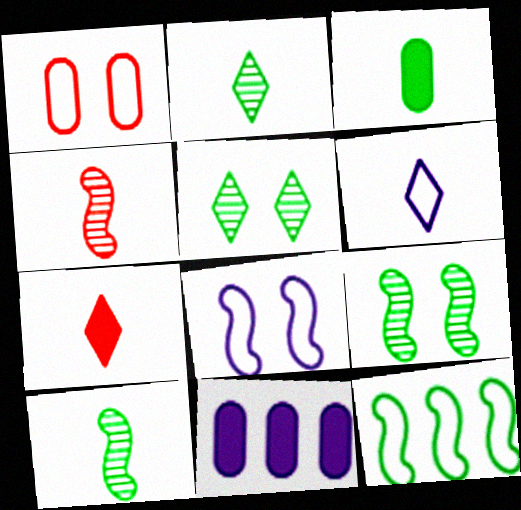[[1, 6, 12], 
[2, 6, 7], 
[3, 4, 6], 
[3, 5, 12]]